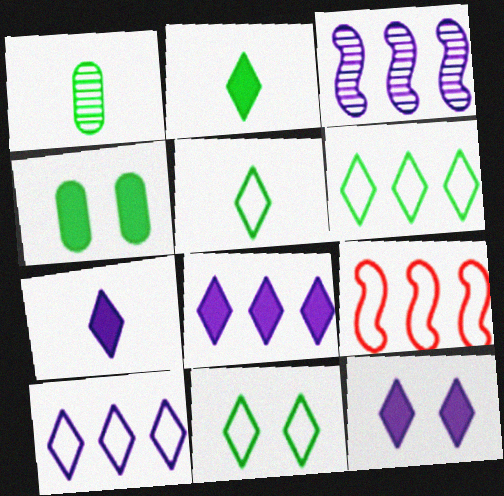[[1, 9, 12], 
[5, 6, 11], 
[7, 8, 12]]